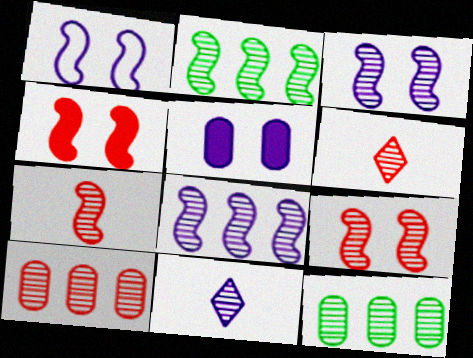[[2, 3, 7], 
[3, 6, 12], 
[6, 9, 10], 
[9, 11, 12]]